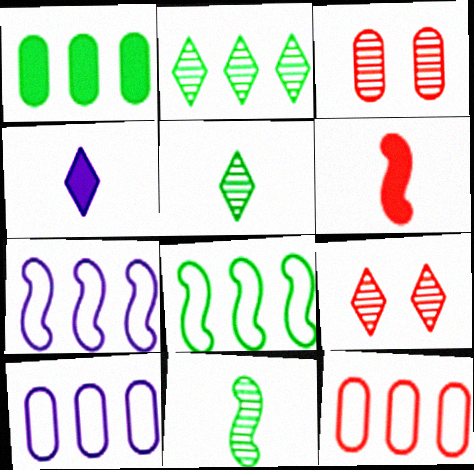[[1, 2, 8], 
[3, 4, 8], 
[6, 9, 12]]